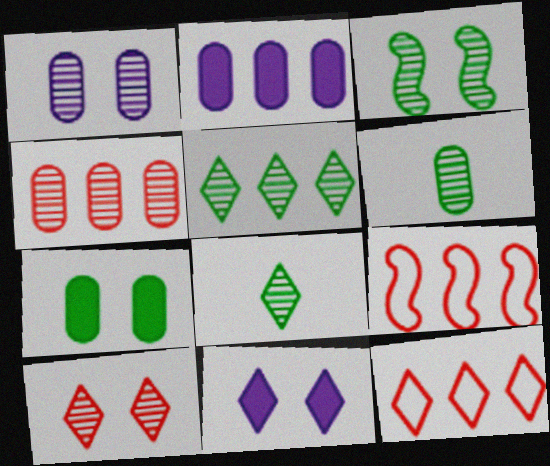[[1, 3, 10], 
[1, 4, 6], 
[2, 5, 9], 
[3, 5, 6], 
[6, 9, 11], 
[8, 11, 12]]